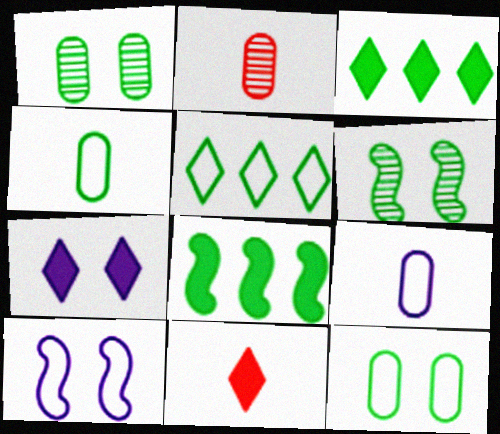[[2, 3, 10], 
[3, 4, 6], 
[3, 7, 11]]